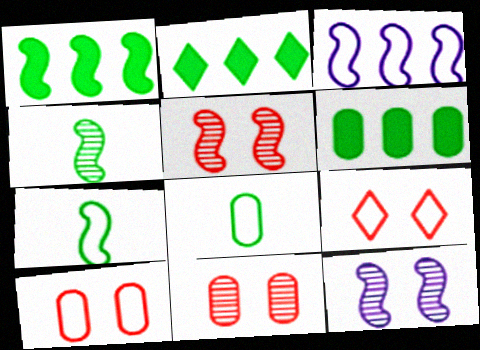[[1, 2, 6], 
[3, 8, 9]]